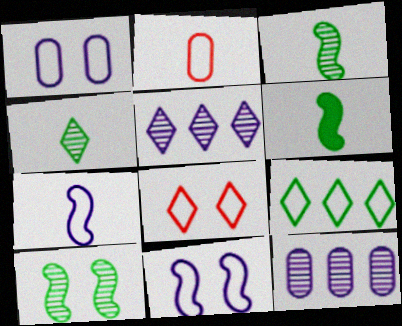[[2, 9, 11], 
[6, 8, 12]]